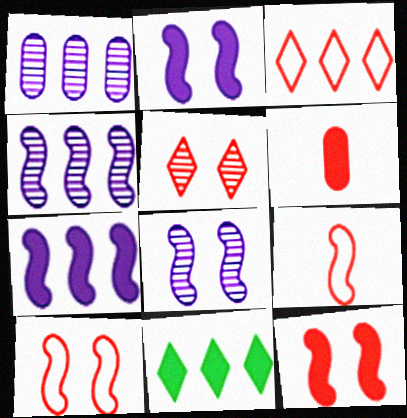[[2, 6, 11]]